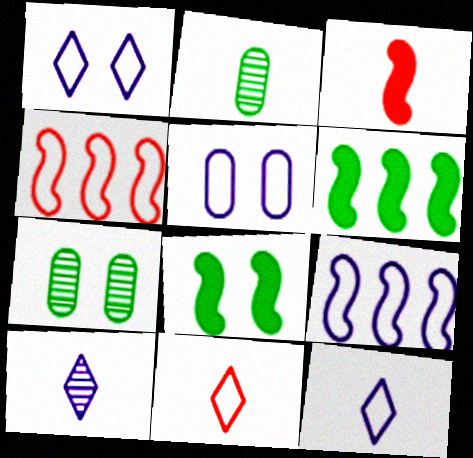[[2, 3, 12], 
[5, 9, 12]]